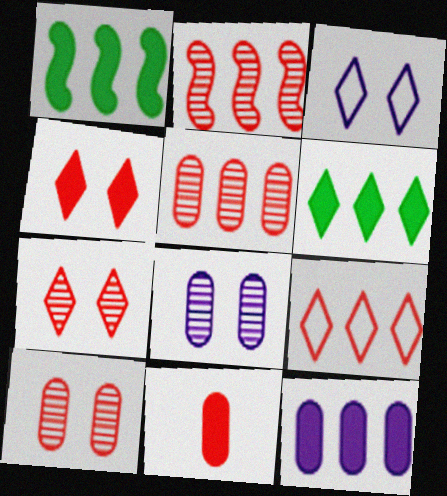[]